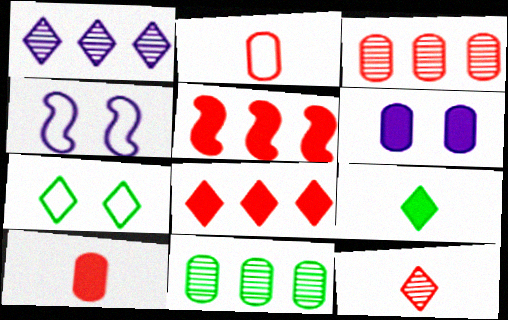[[2, 6, 11], 
[3, 4, 9], 
[5, 6, 9]]